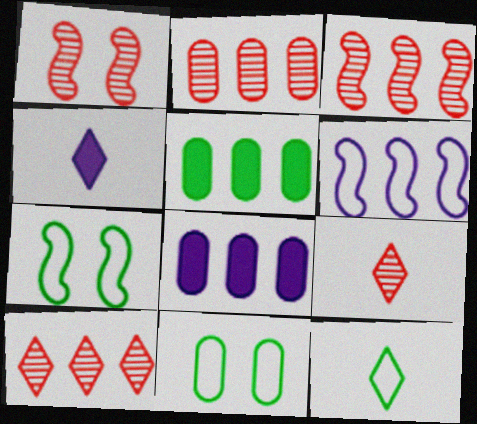[[1, 2, 9], 
[1, 8, 12], 
[2, 3, 10], 
[2, 4, 7], 
[3, 4, 11], 
[4, 9, 12], 
[5, 6, 10], 
[7, 8, 9]]